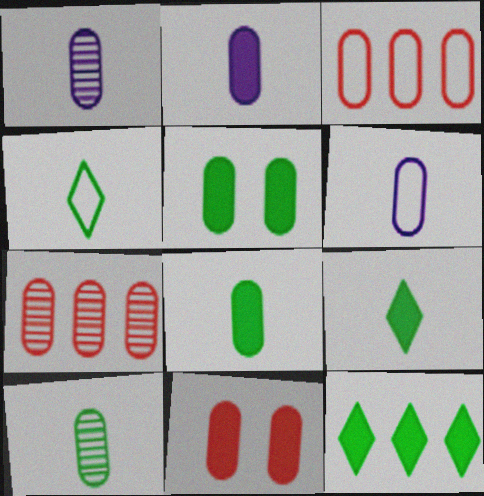[[1, 2, 6], 
[1, 3, 5], 
[5, 6, 7]]